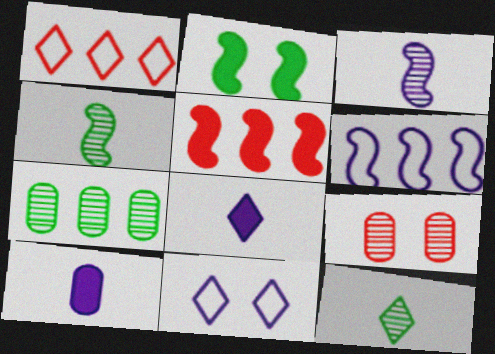[[2, 9, 11]]